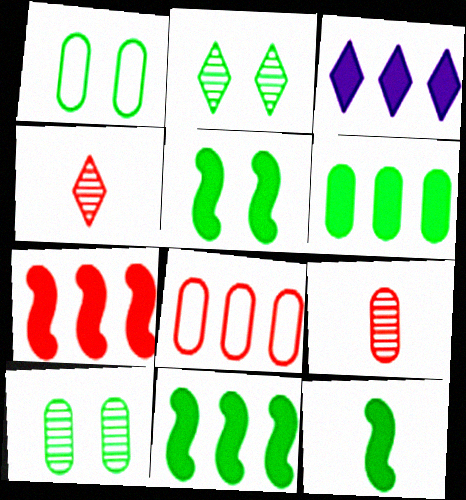[[1, 2, 5], 
[3, 6, 7], 
[5, 11, 12]]